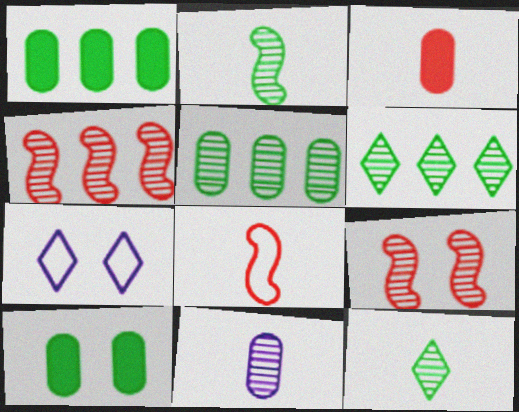[[6, 9, 11], 
[7, 9, 10]]